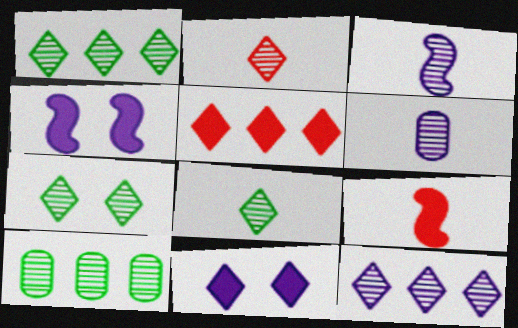[[1, 7, 8], 
[2, 7, 12]]